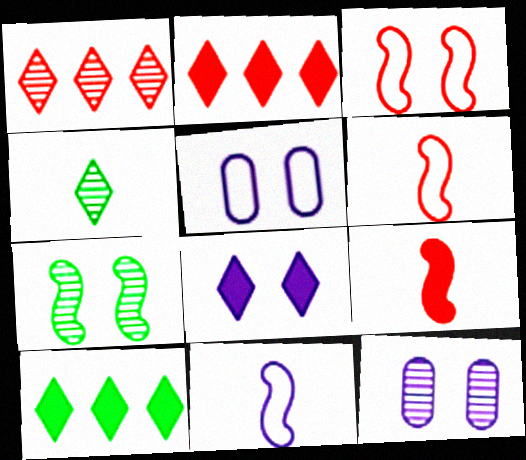[[6, 10, 12]]